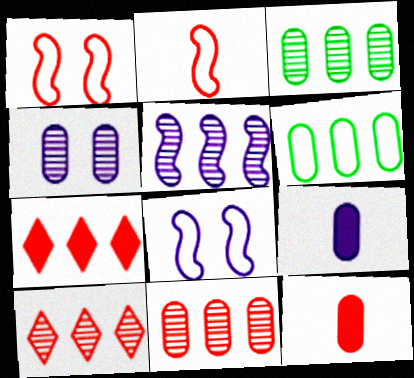[[1, 10, 12], 
[3, 5, 10], 
[4, 6, 12], 
[5, 6, 7]]